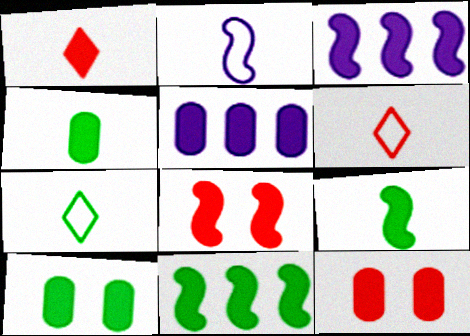[[1, 3, 10], 
[3, 8, 9], 
[4, 5, 12]]